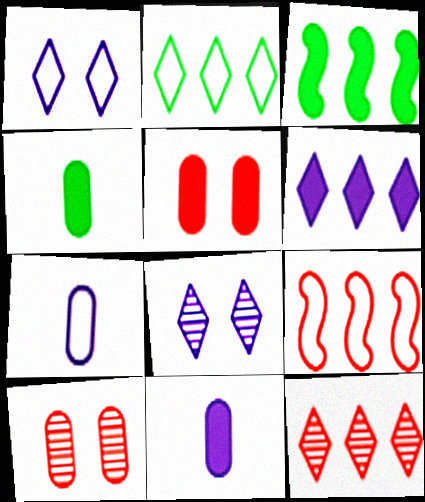[[2, 6, 12], 
[4, 8, 9]]